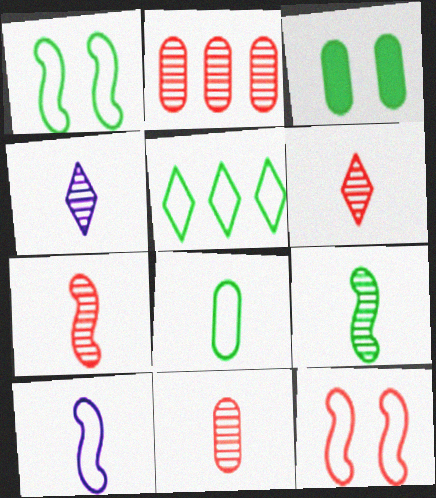[[1, 5, 8], 
[3, 5, 9], 
[4, 9, 11], 
[6, 7, 11]]